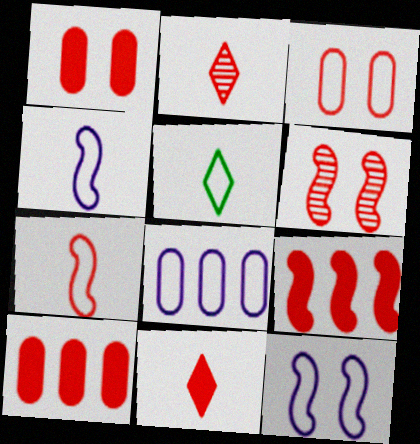[[1, 9, 11], 
[2, 3, 9], 
[6, 7, 9]]